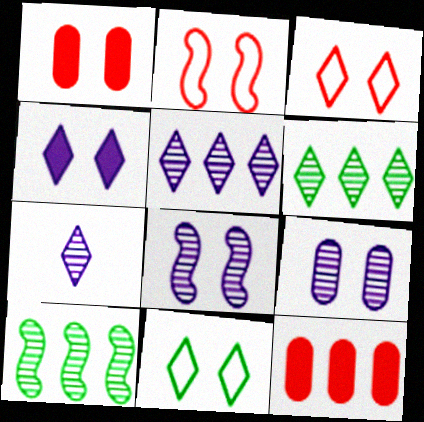[[1, 8, 11]]